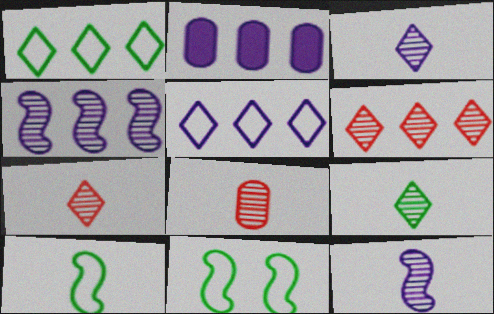[[2, 4, 5], 
[2, 7, 11], 
[3, 7, 9], 
[8, 9, 12]]